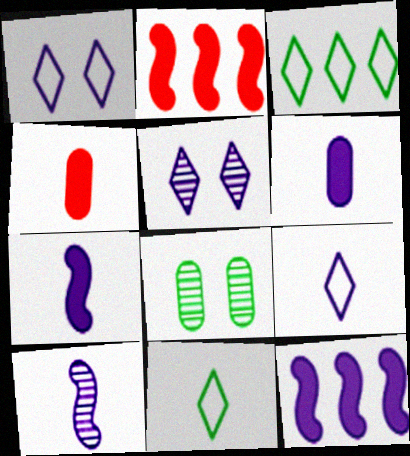[[2, 8, 9], 
[4, 10, 11], 
[6, 9, 10]]